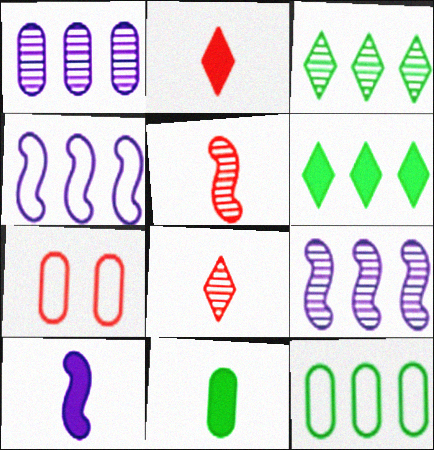[[1, 7, 11], 
[2, 10, 11], 
[3, 7, 10]]